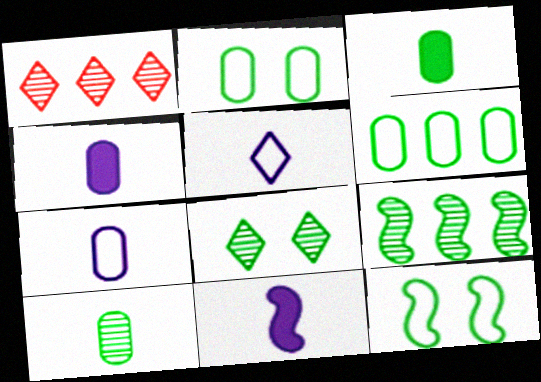[[1, 2, 11], 
[1, 4, 12], 
[8, 9, 10]]